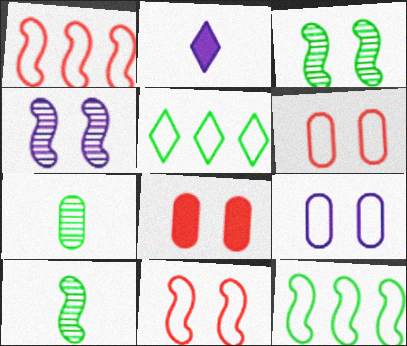[]